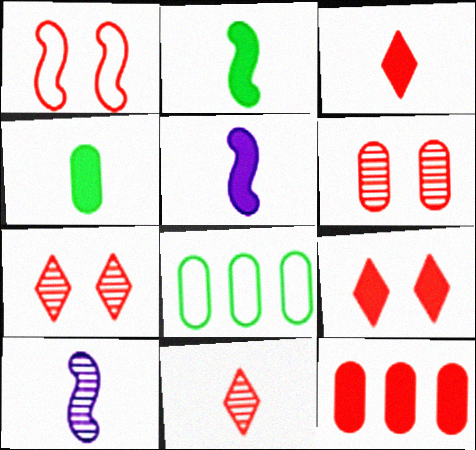[[1, 6, 9], 
[1, 11, 12], 
[3, 4, 5], 
[5, 7, 8], 
[8, 9, 10]]